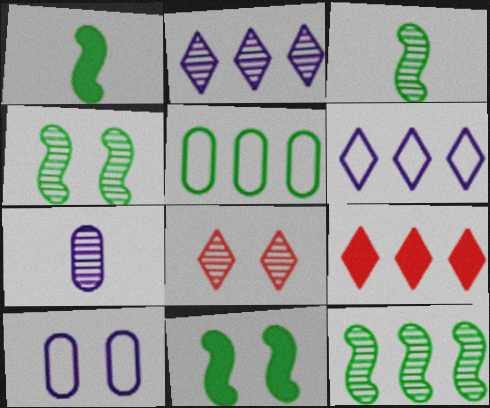[[3, 4, 12], 
[3, 9, 10], 
[7, 8, 12], 
[8, 10, 11]]